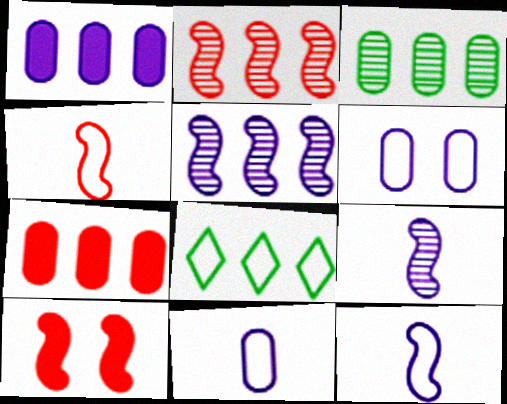[[1, 2, 8], 
[2, 4, 10], 
[4, 6, 8], 
[5, 7, 8]]